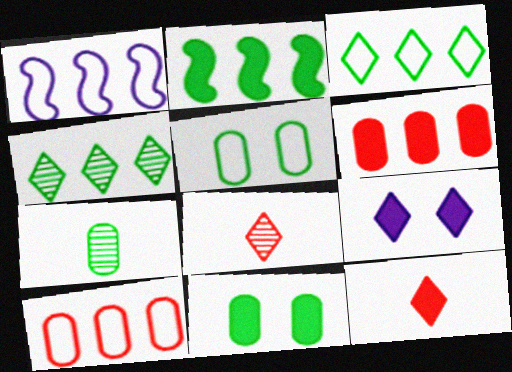[[1, 3, 10], 
[1, 4, 6], 
[1, 8, 11], 
[3, 8, 9]]